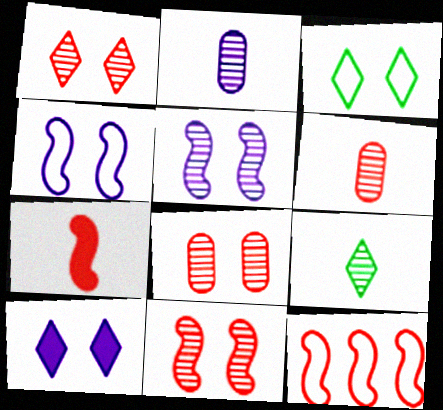[[1, 3, 10], 
[1, 8, 11], 
[7, 11, 12]]